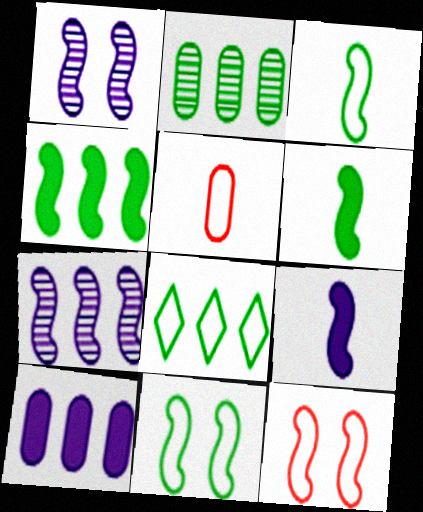[[2, 4, 8], 
[6, 7, 12]]